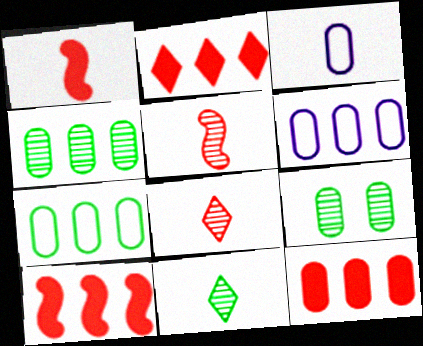[[1, 3, 11], 
[2, 10, 12], 
[3, 9, 12], 
[4, 6, 12]]